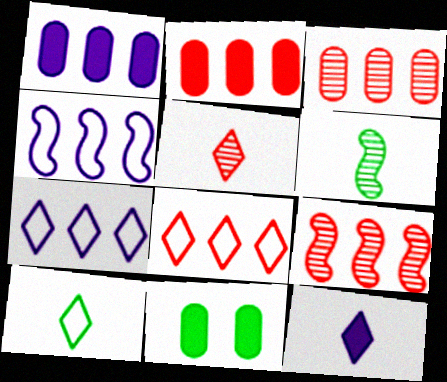[[2, 8, 9], 
[4, 5, 11], 
[5, 10, 12]]